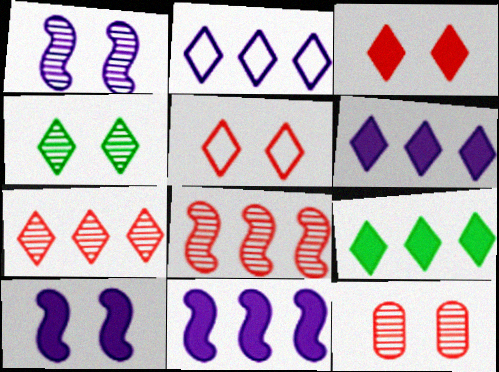[[1, 4, 12], 
[2, 7, 9]]